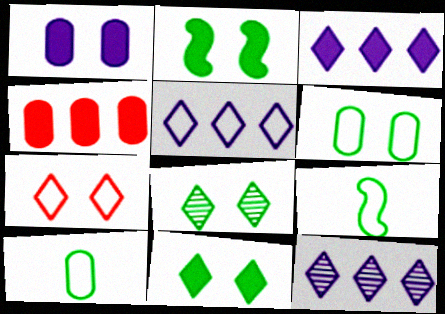[[2, 6, 8], 
[3, 5, 12]]